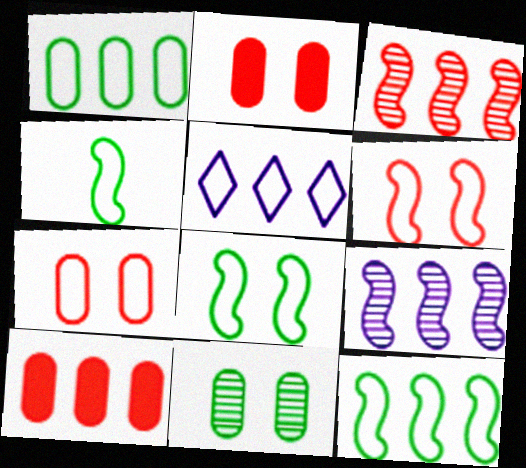[[4, 5, 7], 
[4, 8, 12]]